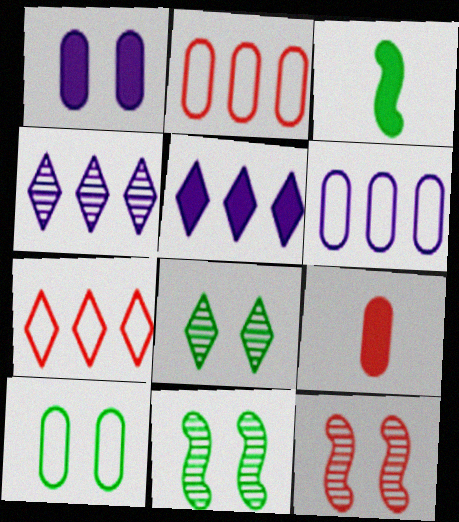[[7, 9, 12]]